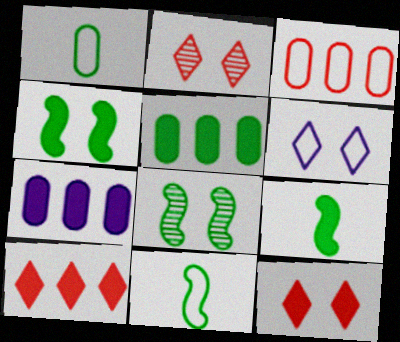[[2, 7, 11], 
[3, 6, 11], 
[7, 9, 12]]